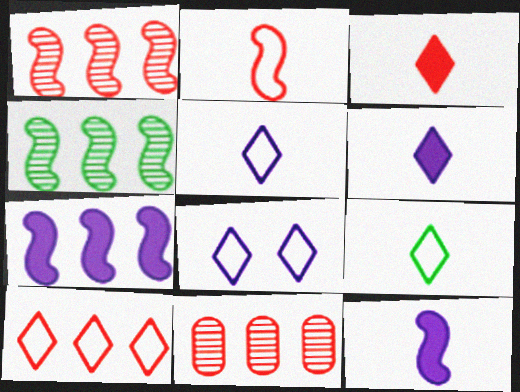[[8, 9, 10]]